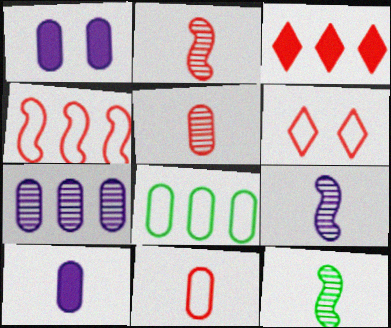[[1, 5, 8], 
[2, 9, 12], 
[4, 6, 11]]